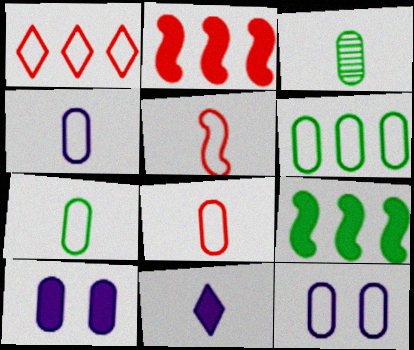[[3, 5, 11], 
[4, 7, 8], 
[6, 8, 12]]